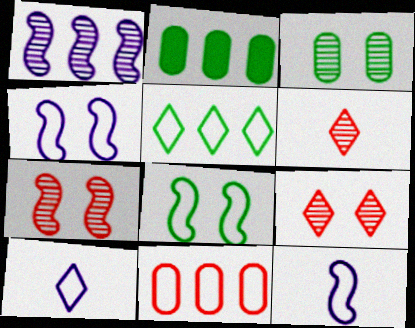[[1, 3, 6], 
[2, 4, 6], 
[2, 7, 10], 
[2, 9, 12], 
[8, 10, 11]]